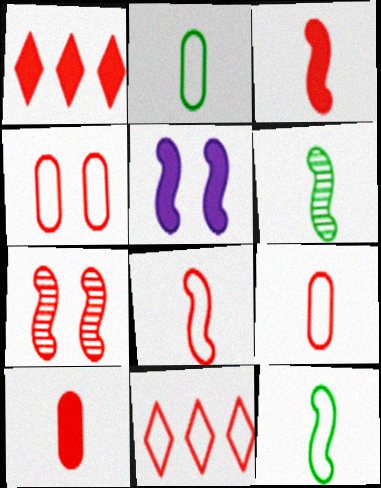[[1, 7, 9], 
[4, 8, 11], 
[7, 10, 11]]